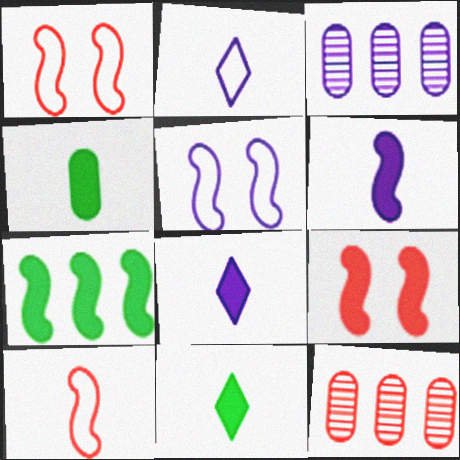[[1, 3, 11], 
[3, 5, 8], 
[5, 11, 12], 
[6, 7, 9]]